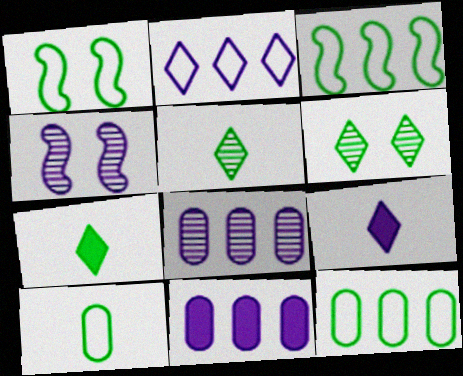[]